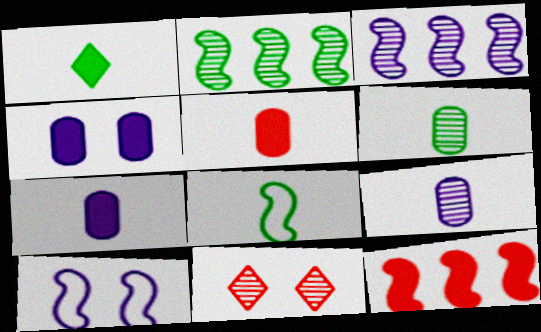[[1, 4, 12], 
[1, 6, 8], 
[2, 9, 11], 
[3, 6, 11]]